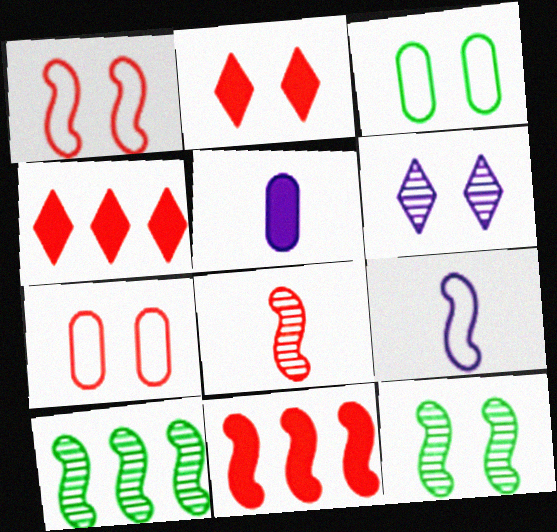[[1, 8, 11], 
[4, 7, 8], 
[9, 11, 12]]